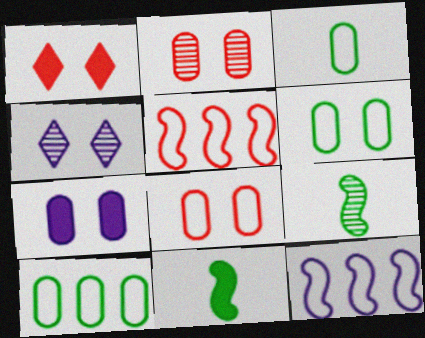[[2, 6, 7], 
[3, 6, 10]]